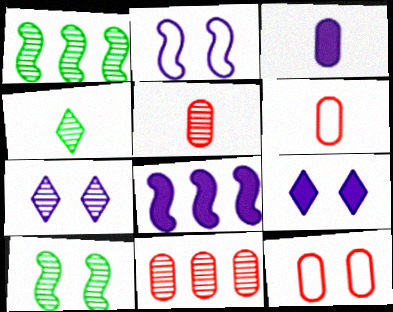[[1, 5, 7], 
[1, 6, 9], 
[3, 8, 9], 
[4, 8, 12], 
[9, 10, 12]]